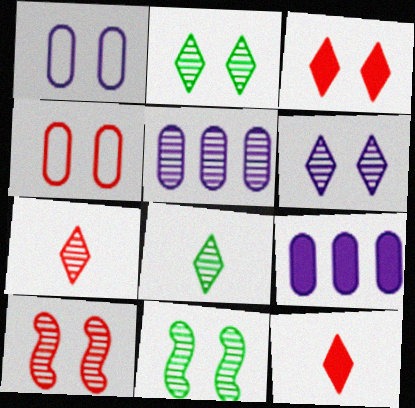[[1, 3, 11], 
[3, 4, 10], 
[5, 7, 11], 
[5, 8, 10]]